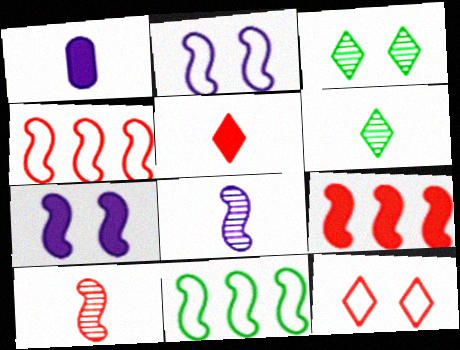[[1, 3, 4], 
[7, 10, 11]]